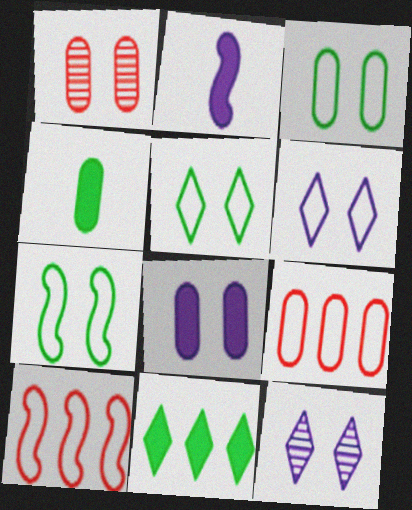[[1, 3, 8], 
[3, 5, 7], 
[4, 10, 12]]